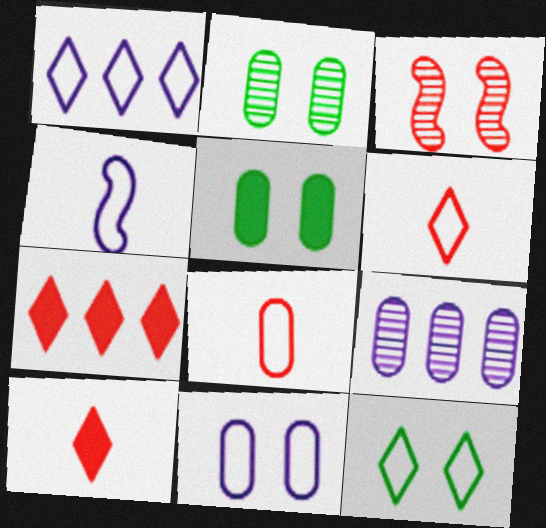[[1, 4, 11], 
[1, 6, 12], 
[2, 4, 7], 
[3, 7, 8], 
[5, 8, 9]]